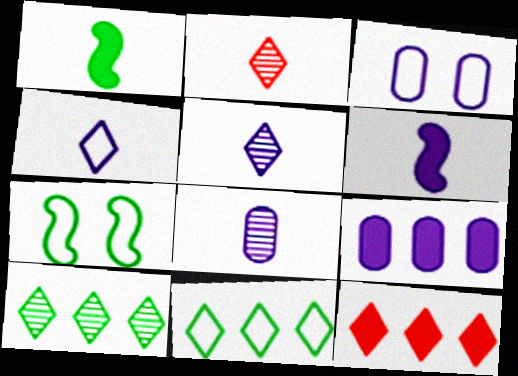[[2, 7, 9], 
[3, 8, 9], 
[4, 6, 8], 
[7, 8, 12]]